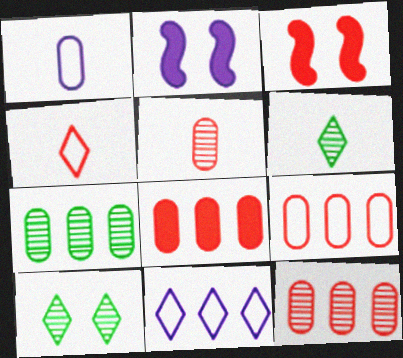[[2, 4, 7], 
[2, 6, 9], 
[3, 4, 12], 
[8, 9, 12]]